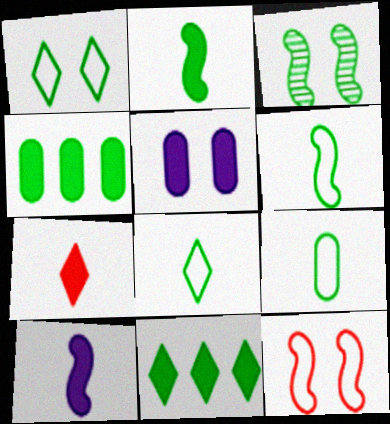[[3, 4, 8], 
[3, 9, 11], 
[6, 8, 9]]